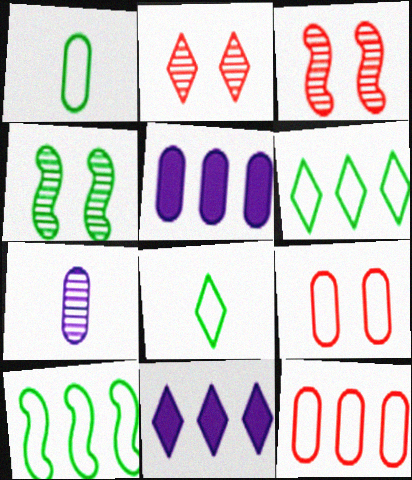[[1, 3, 11], 
[2, 8, 11], 
[3, 5, 8]]